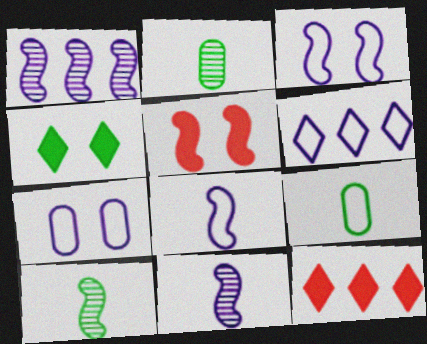[[2, 3, 12], 
[2, 5, 6], 
[6, 7, 8], 
[7, 10, 12]]